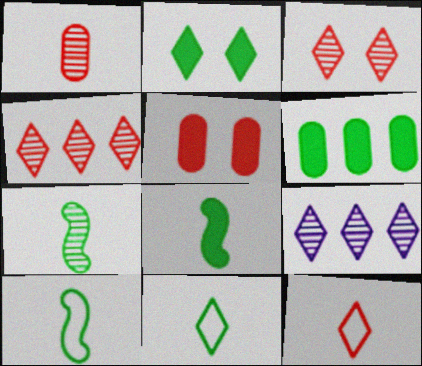[[2, 6, 8], 
[2, 9, 12], 
[5, 9, 10], 
[7, 8, 10]]